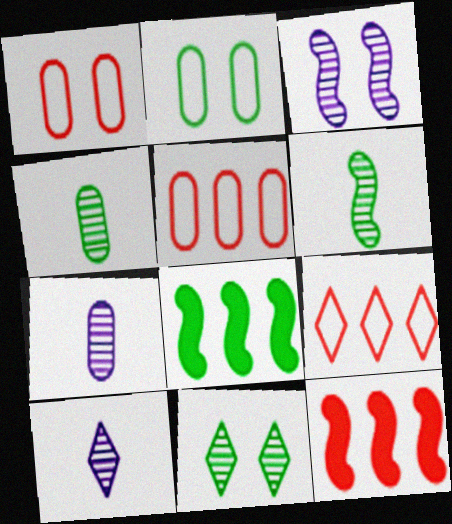[[1, 8, 10], 
[2, 10, 12]]